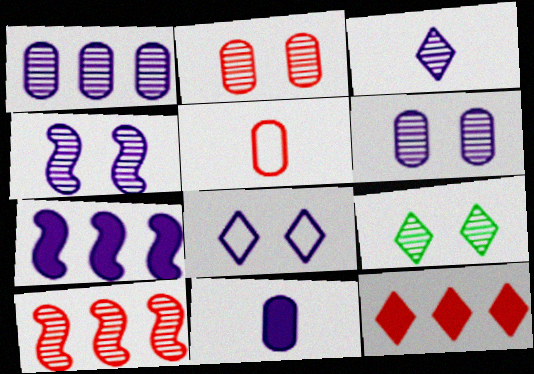[[1, 3, 4], 
[2, 4, 9], 
[5, 7, 9]]